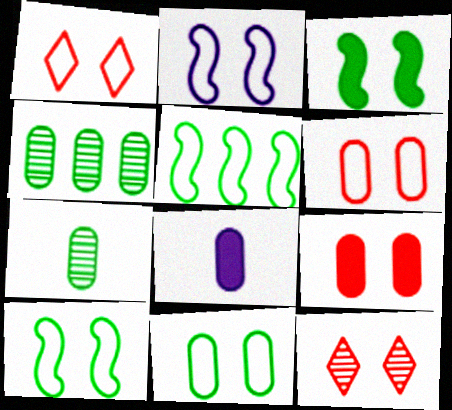[[1, 2, 11], 
[4, 6, 8], 
[5, 8, 12]]